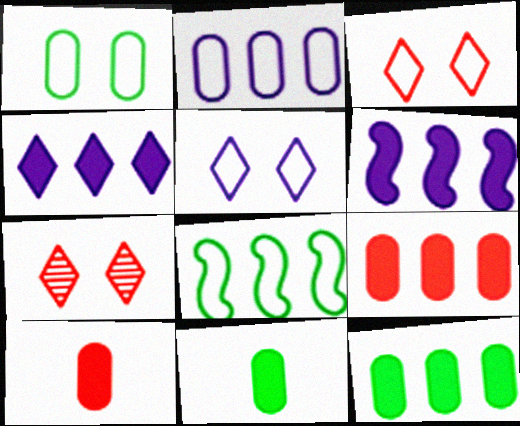[]